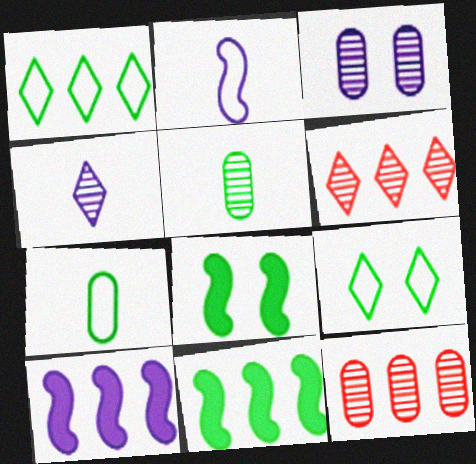[[1, 5, 8], 
[1, 10, 12], 
[3, 5, 12], 
[5, 9, 11]]